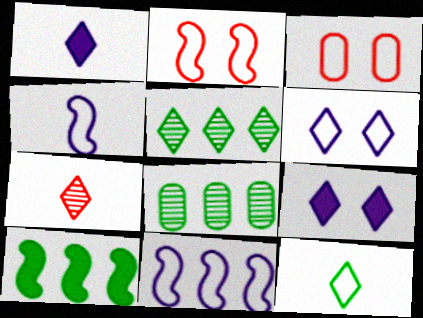[[1, 2, 8], 
[1, 7, 12], 
[3, 11, 12]]